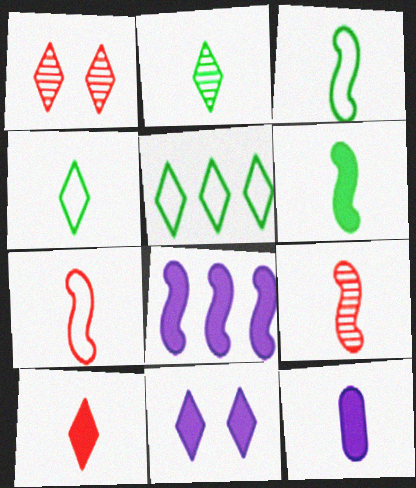[[2, 7, 12], 
[4, 9, 12], 
[6, 10, 12], 
[8, 11, 12]]